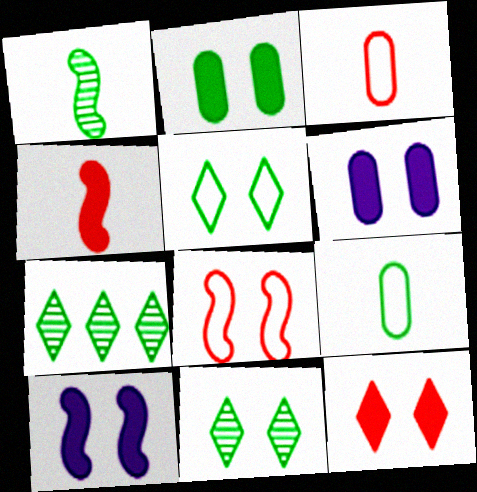[[2, 10, 12], 
[3, 7, 10], 
[6, 8, 11]]